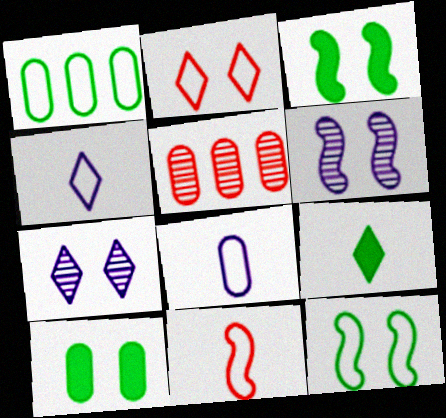[[2, 6, 10], 
[3, 4, 5], 
[5, 8, 10]]